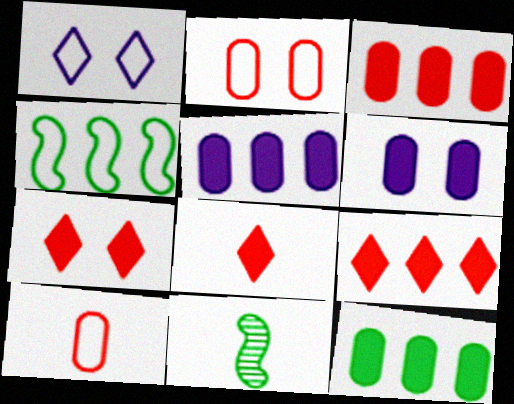[[1, 3, 11], 
[1, 4, 10], 
[3, 5, 12], 
[7, 8, 9]]